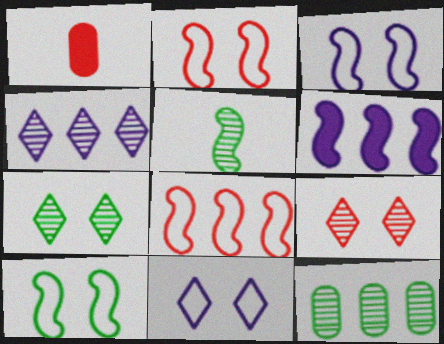[[1, 4, 10], 
[1, 8, 9], 
[2, 3, 10], 
[2, 5, 6], 
[5, 7, 12]]